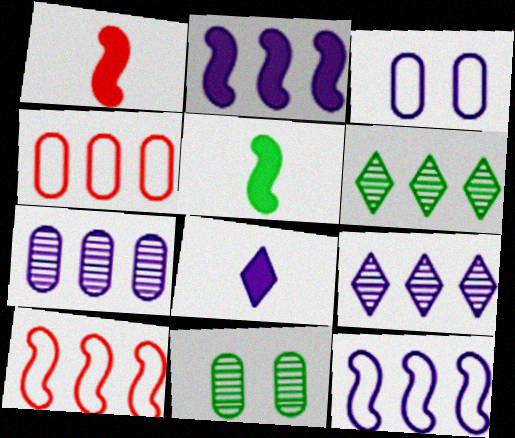[[1, 3, 6], 
[2, 4, 6], 
[8, 10, 11]]